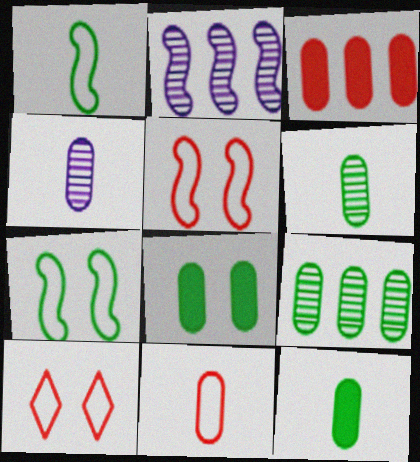[[2, 10, 12], 
[4, 11, 12]]